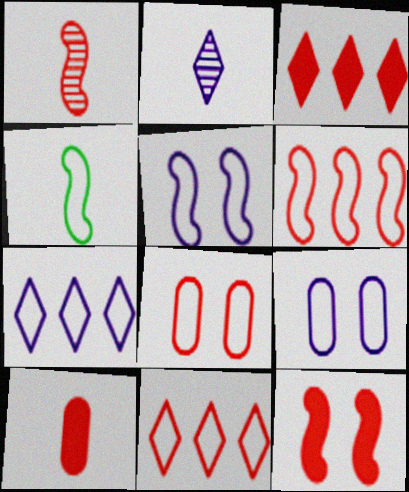[[1, 3, 8], 
[1, 6, 12], 
[2, 4, 10], 
[3, 10, 12], 
[4, 5, 6], 
[4, 7, 8], 
[4, 9, 11]]